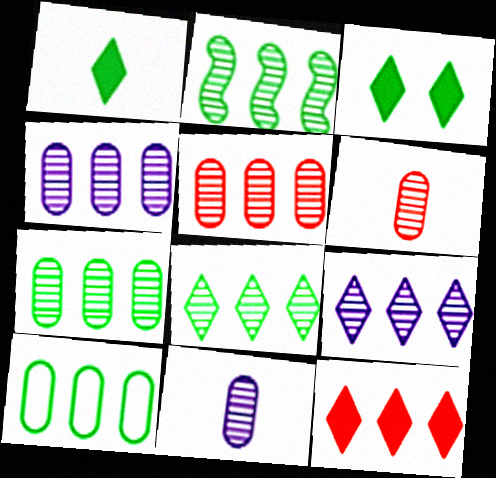[[2, 5, 9], 
[2, 7, 8], 
[4, 5, 7]]